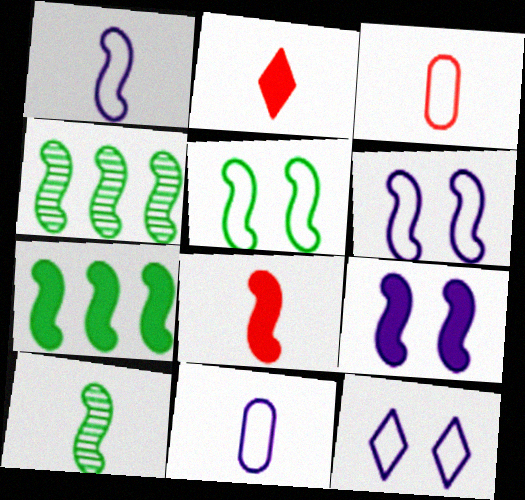[[1, 8, 10], 
[2, 10, 11], 
[4, 6, 8], 
[5, 7, 10], 
[7, 8, 9]]